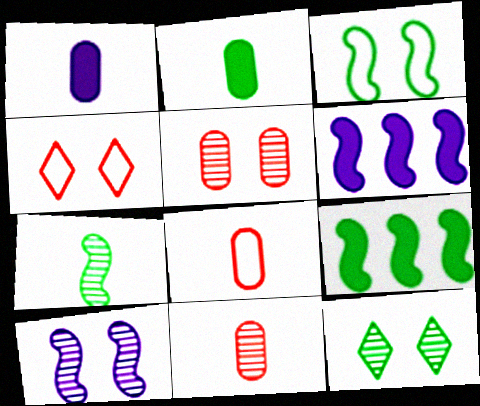[[3, 7, 9], 
[5, 10, 12], 
[6, 8, 12]]